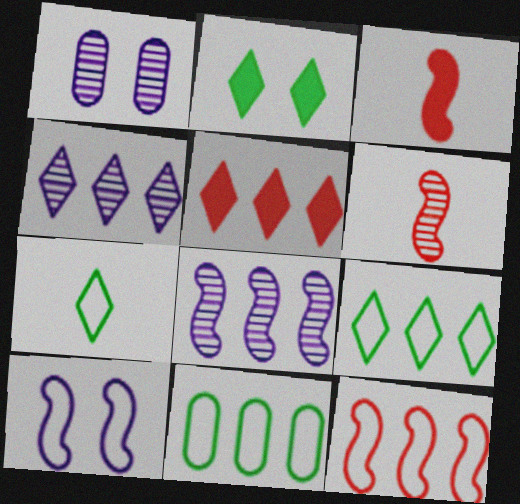[[1, 3, 9], 
[4, 5, 9], 
[5, 8, 11]]